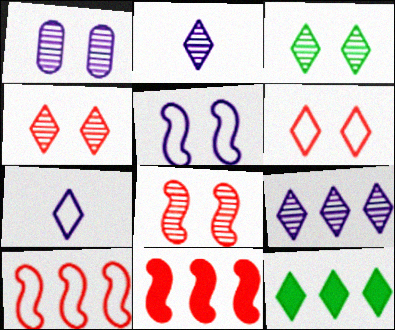[[1, 3, 8], 
[2, 6, 12], 
[4, 7, 12]]